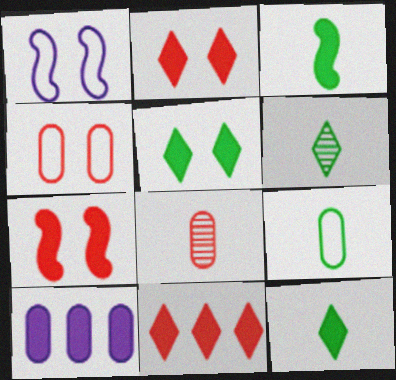[[2, 3, 10], 
[3, 6, 9], 
[7, 10, 12]]